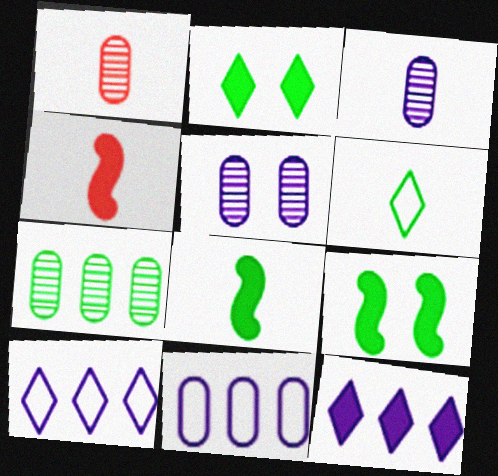[[1, 5, 7], 
[1, 9, 10], 
[3, 4, 6], 
[6, 7, 9]]